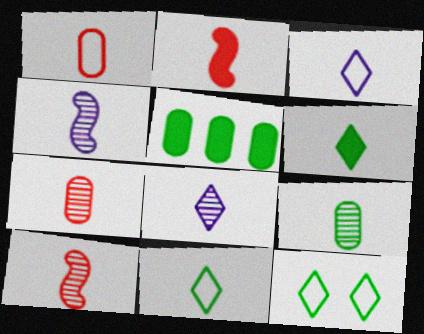[[1, 4, 6], 
[2, 3, 9], 
[8, 9, 10]]